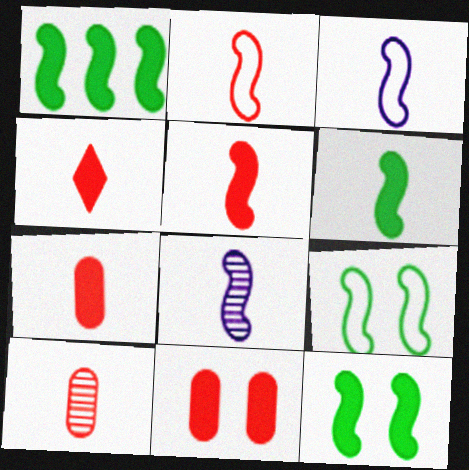[[1, 6, 12], 
[2, 4, 10], 
[2, 6, 8], 
[4, 5, 7]]